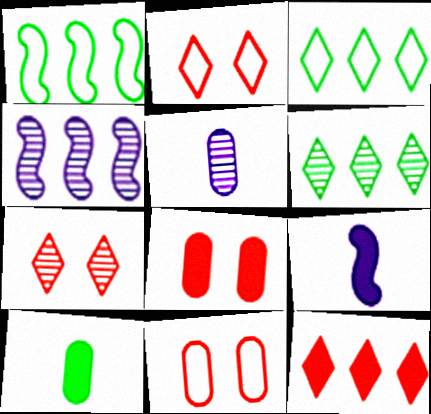[[2, 4, 10], 
[6, 9, 11]]